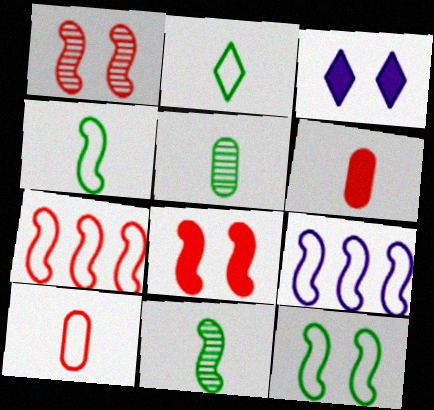[[3, 5, 7], 
[8, 9, 11]]